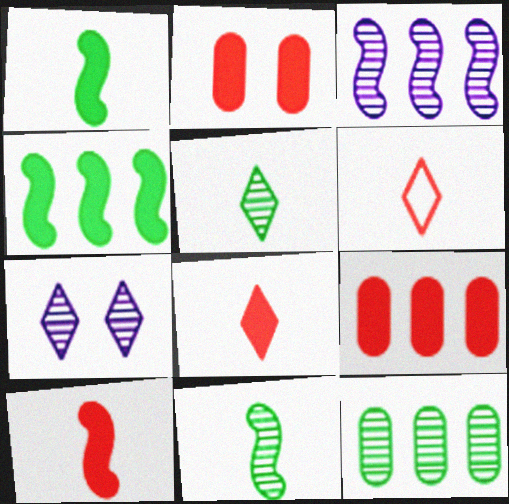[]